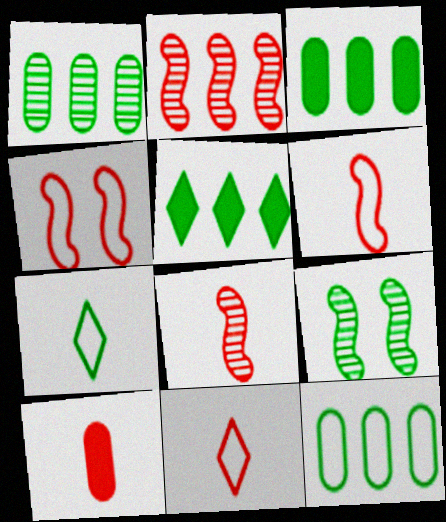[[1, 3, 12], 
[3, 7, 9], 
[8, 10, 11]]